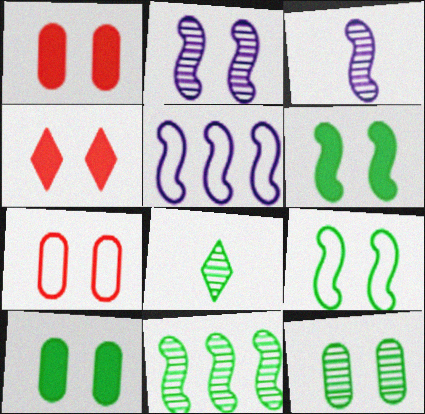[[1, 5, 8], 
[8, 11, 12]]